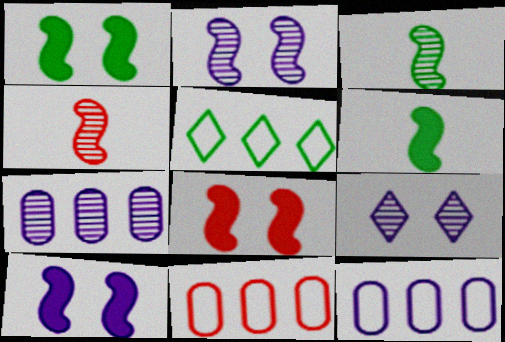[[1, 8, 10], 
[6, 9, 11]]